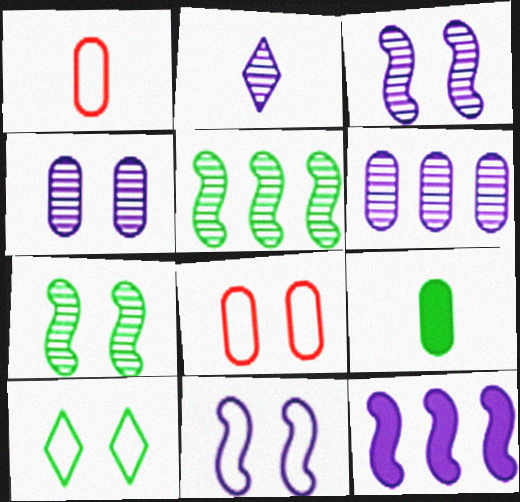[[2, 3, 6], 
[5, 9, 10], 
[6, 8, 9], 
[8, 10, 11]]